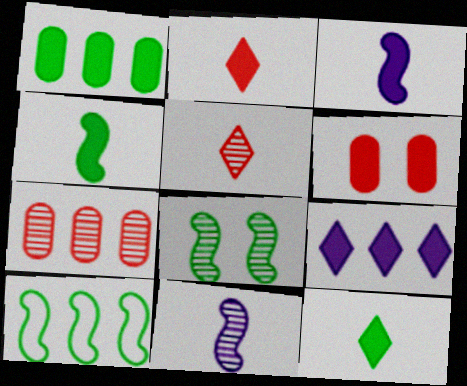[[4, 6, 9], 
[4, 8, 10], 
[7, 9, 10]]